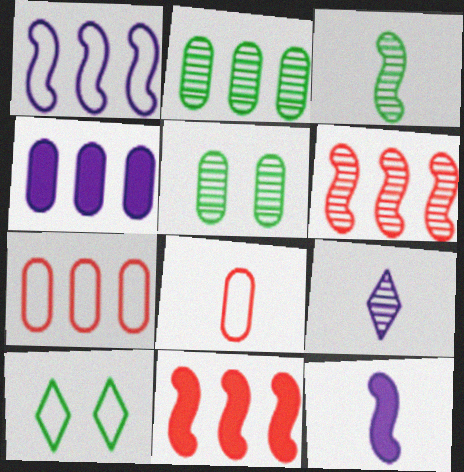[[1, 8, 10], 
[2, 4, 7], 
[4, 5, 8], 
[5, 6, 9]]